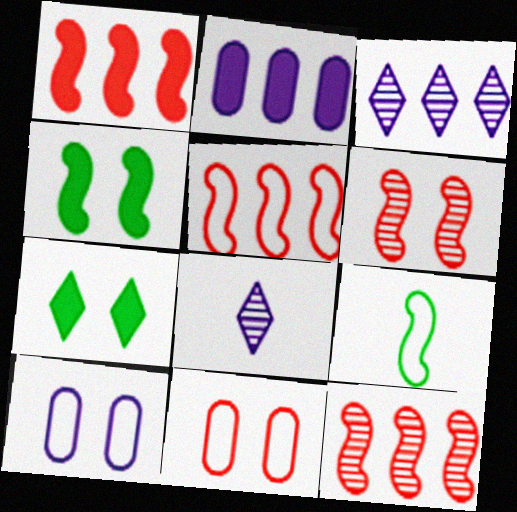[[1, 5, 12], 
[6, 7, 10]]